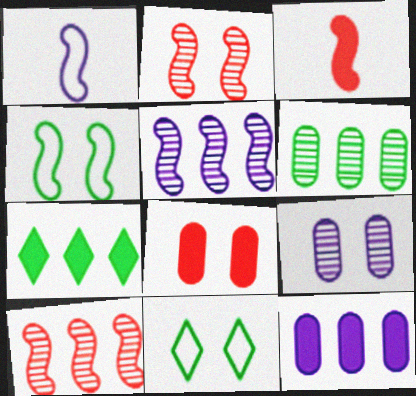[[3, 4, 5]]